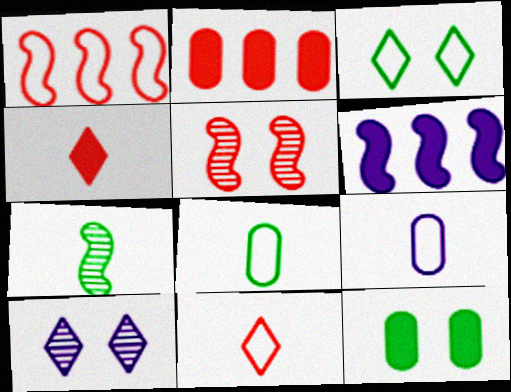[[1, 3, 9], 
[2, 5, 11], 
[4, 6, 12], 
[4, 7, 9], 
[6, 9, 10]]